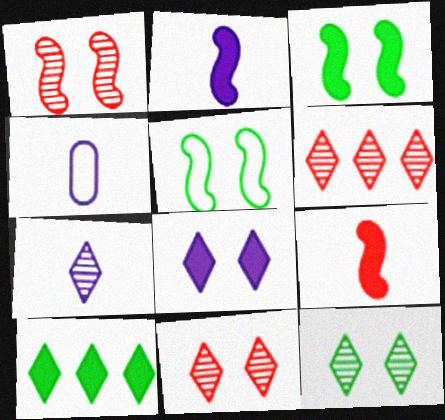[[1, 4, 10], 
[2, 4, 7], 
[3, 4, 6], 
[6, 7, 12]]